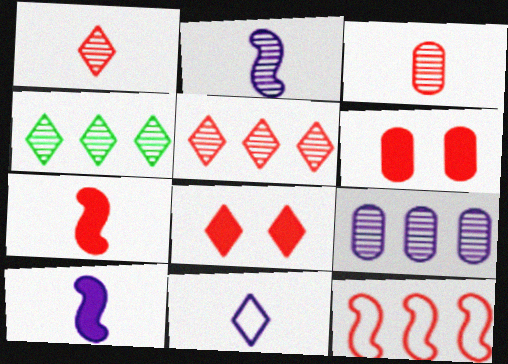[[1, 6, 12], 
[3, 8, 12], 
[4, 8, 11]]